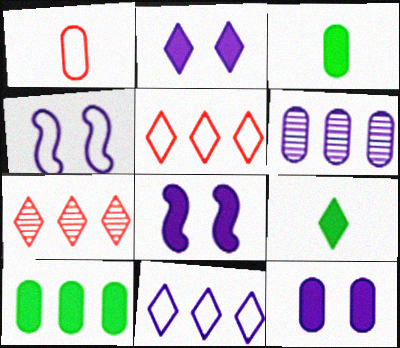[[2, 8, 12], 
[3, 4, 7]]